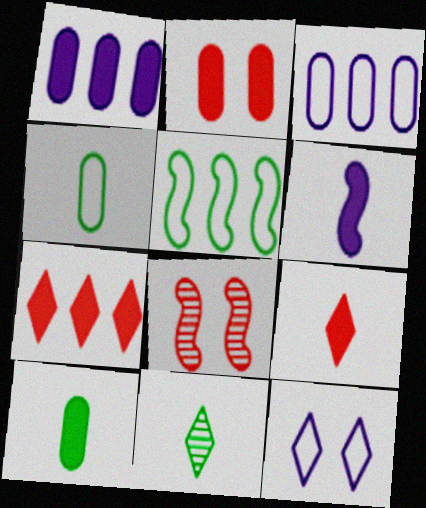[[1, 2, 10], 
[5, 6, 8], 
[6, 9, 10], 
[7, 11, 12]]